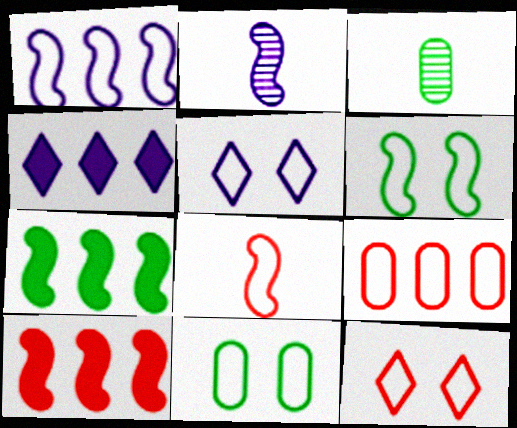[[1, 6, 8], 
[2, 6, 10], 
[3, 5, 10], 
[8, 9, 12]]